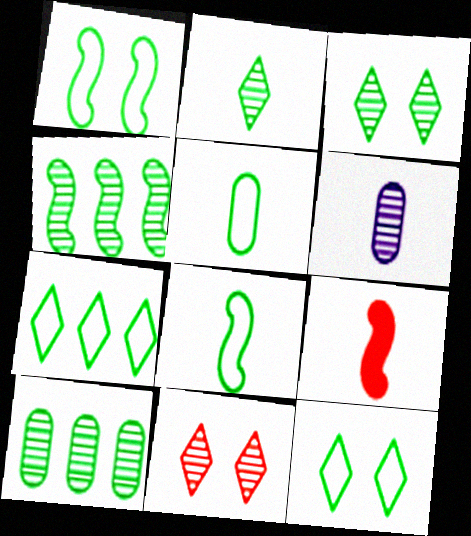[[1, 5, 7], 
[4, 6, 11]]